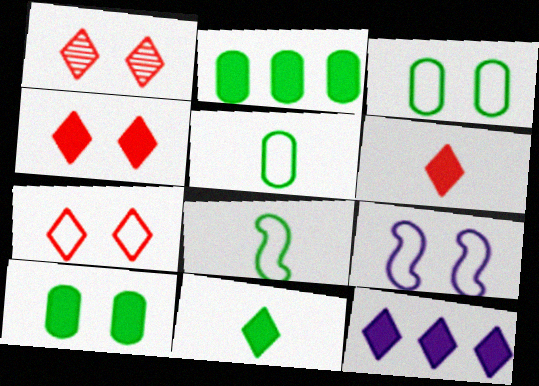[[1, 4, 7], 
[1, 9, 10], 
[3, 7, 9], 
[4, 11, 12]]